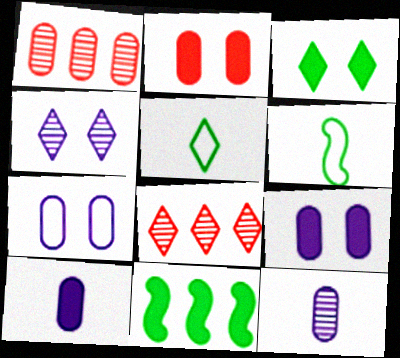[[6, 8, 9]]